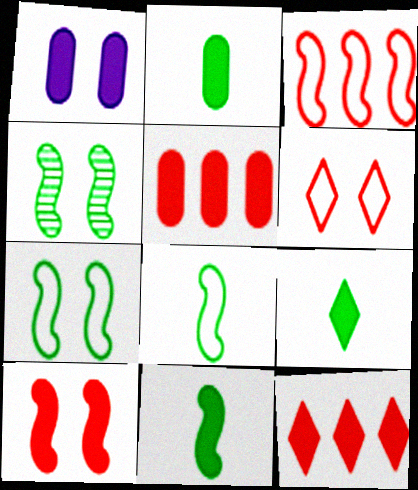[[1, 2, 5], 
[1, 4, 6], 
[1, 11, 12], 
[2, 9, 11]]